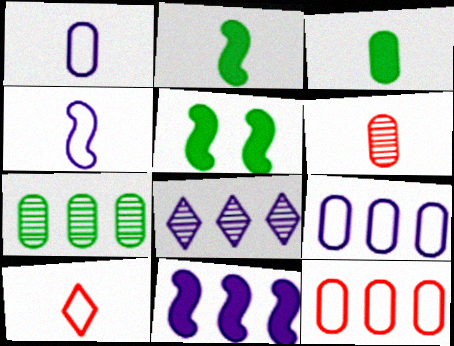[[1, 3, 6], 
[8, 9, 11]]